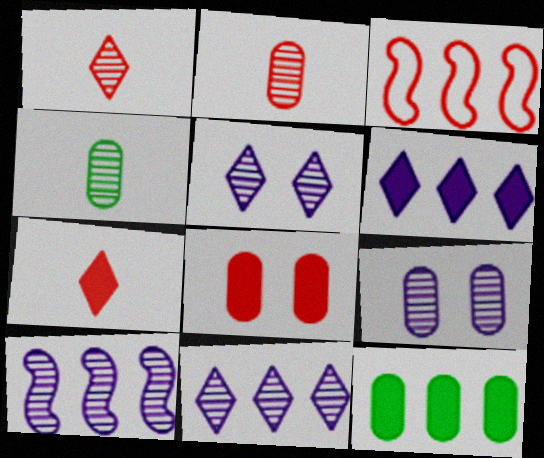[[1, 3, 8], 
[3, 11, 12]]